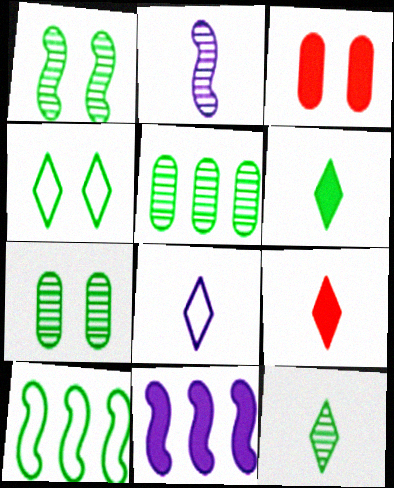[[1, 5, 12], 
[3, 6, 11], 
[6, 7, 10], 
[8, 9, 12]]